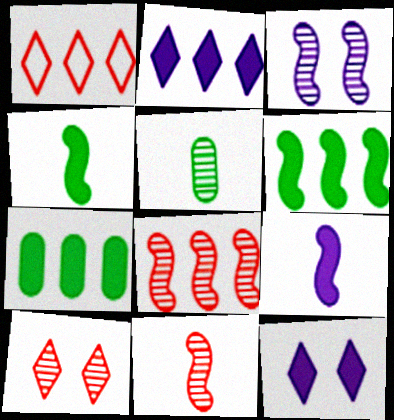[]